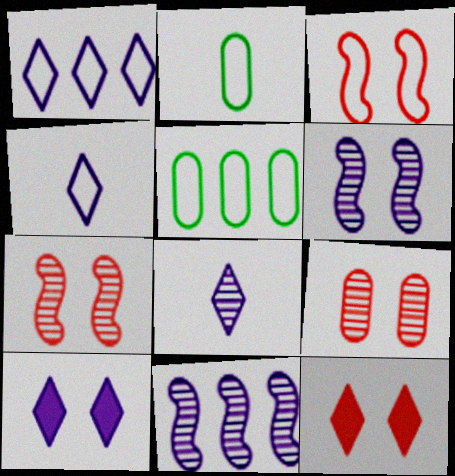[[1, 2, 3], 
[1, 8, 10], 
[2, 11, 12], 
[3, 4, 5], 
[3, 9, 12]]